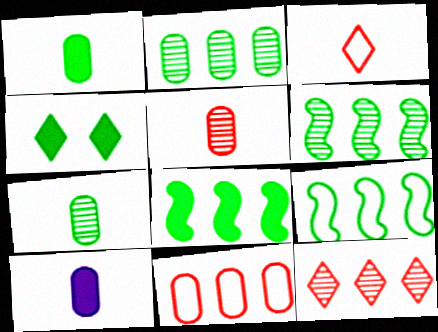[[1, 4, 8], 
[4, 7, 9], 
[6, 8, 9]]